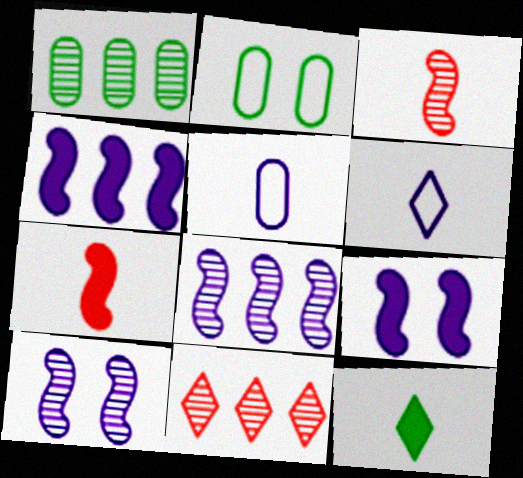[[1, 8, 11], 
[3, 5, 12]]